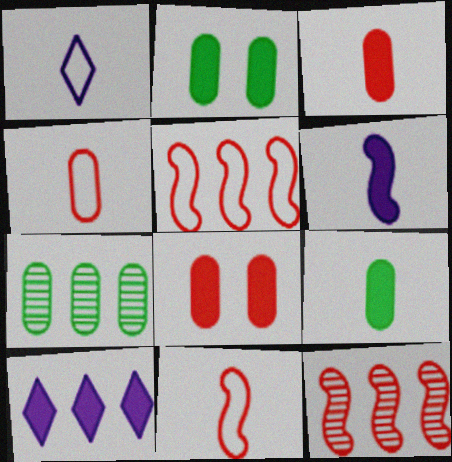[[1, 2, 12], 
[5, 7, 10]]